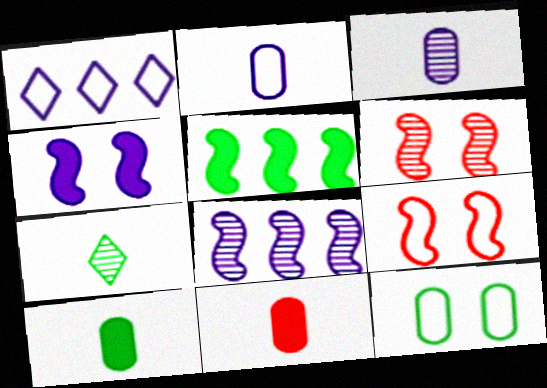[[1, 3, 4], 
[1, 6, 10], 
[5, 7, 12]]